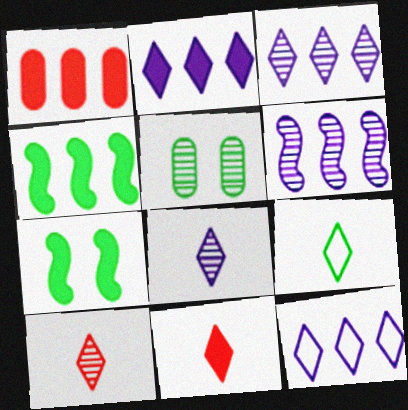[[1, 2, 4], 
[2, 3, 12], 
[4, 5, 9], 
[5, 6, 10], 
[8, 9, 11]]